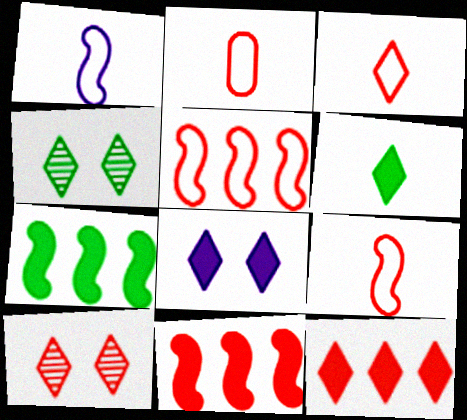[[2, 3, 9], 
[2, 10, 11], 
[3, 10, 12], 
[6, 8, 12]]